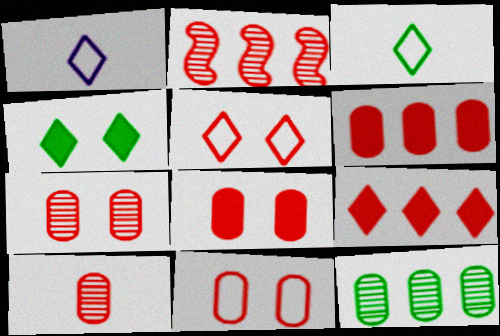[[6, 10, 11], 
[7, 8, 11]]